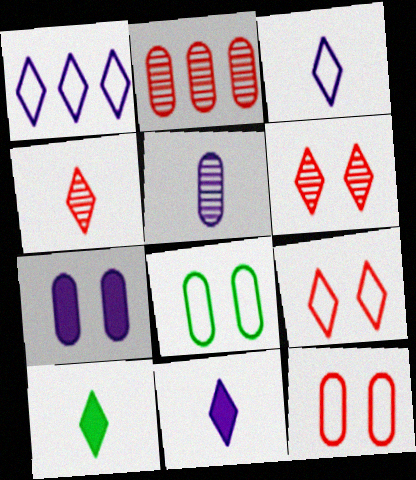[[1, 6, 10], 
[3, 4, 10]]